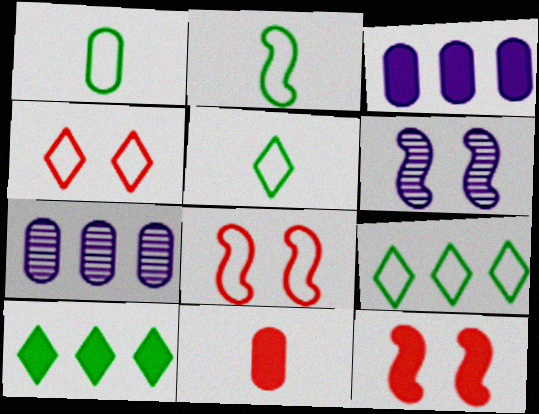[[1, 2, 5], 
[5, 7, 12], 
[6, 9, 11]]